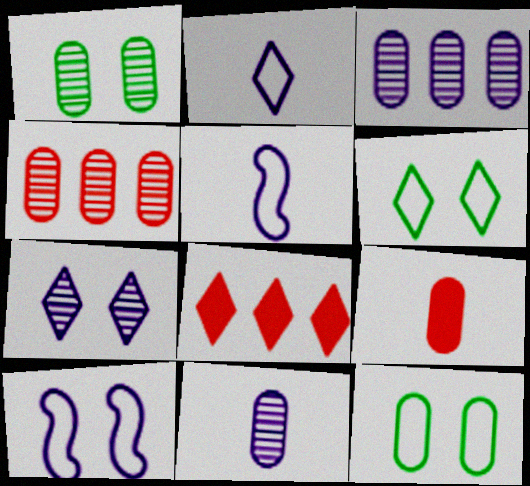[[1, 4, 11], 
[1, 5, 8], 
[3, 9, 12]]